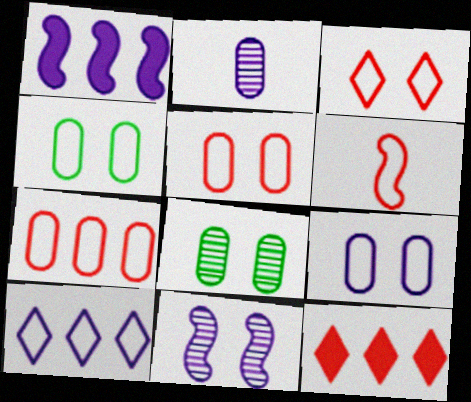[[3, 6, 7], 
[4, 5, 9], 
[4, 6, 10]]